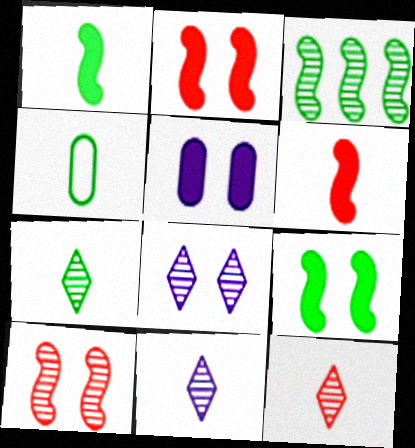[[1, 4, 7], 
[4, 6, 11], 
[7, 11, 12]]